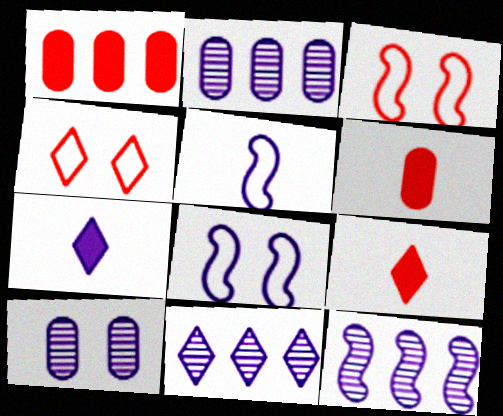[[2, 7, 8], 
[2, 11, 12]]